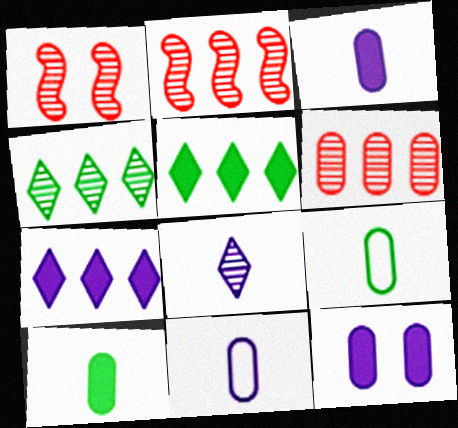[[1, 5, 11], 
[1, 7, 9], 
[6, 9, 12]]